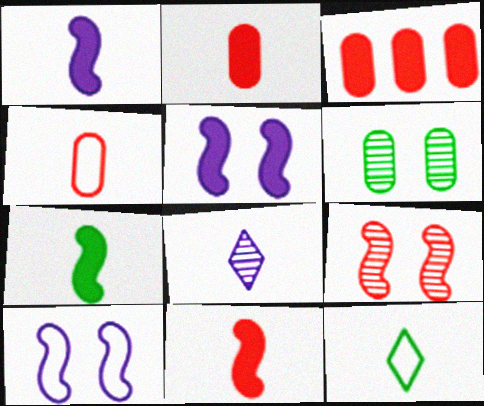[[1, 7, 11], 
[4, 7, 8]]